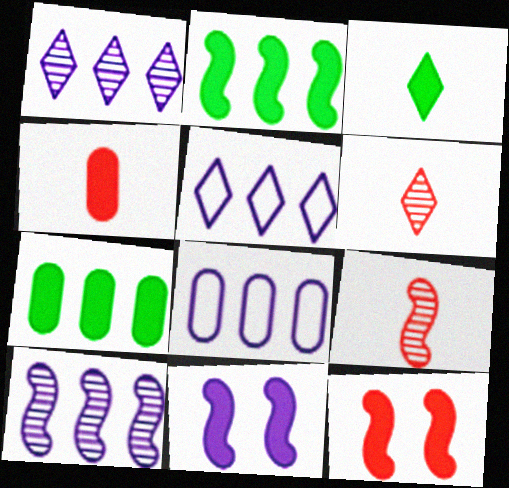[]